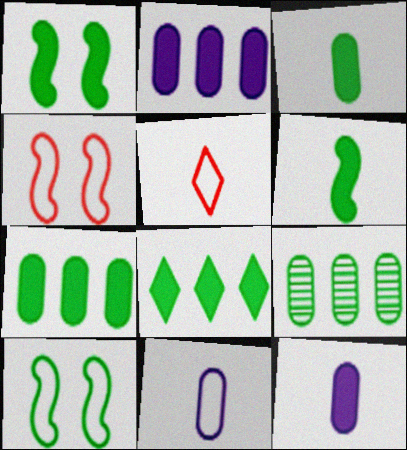[[1, 3, 8]]